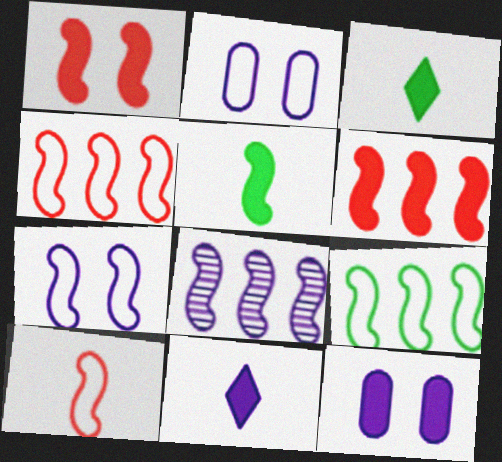[[2, 8, 11], 
[3, 6, 12], 
[6, 8, 9], 
[7, 9, 10]]